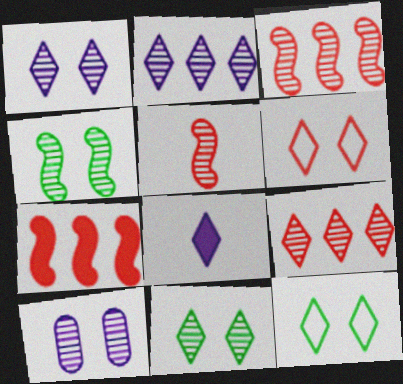[[8, 9, 12]]